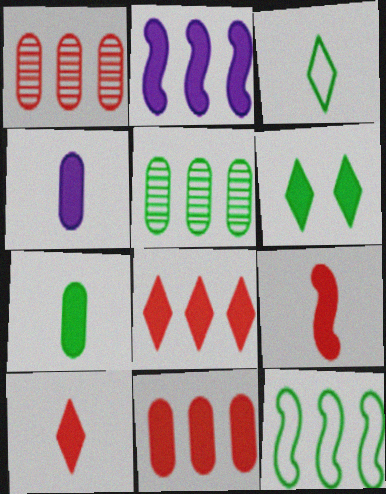[]